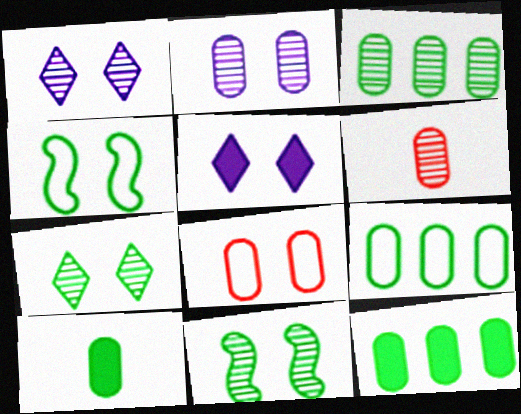[[2, 3, 6], 
[3, 9, 12], 
[5, 8, 11]]